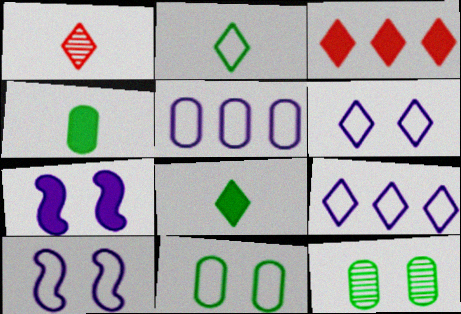[[3, 4, 7]]